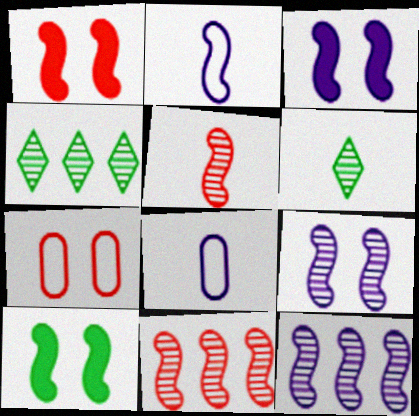[[1, 3, 10], 
[1, 4, 8], 
[2, 3, 12], 
[2, 10, 11]]